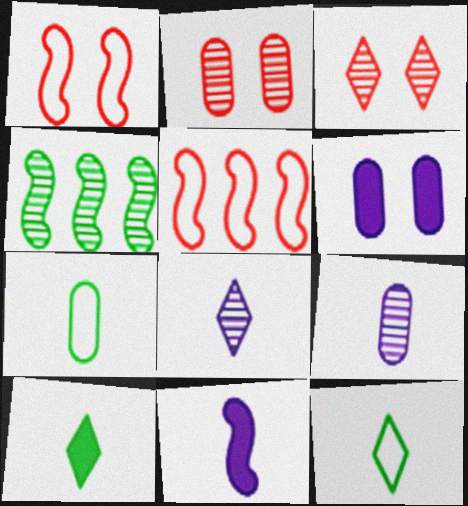[[1, 4, 11], 
[2, 4, 8], 
[3, 4, 9]]